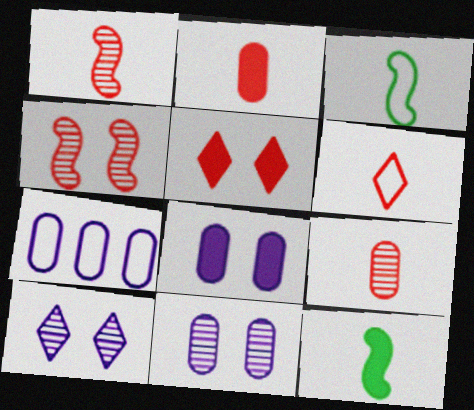[[1, 2, 6]]